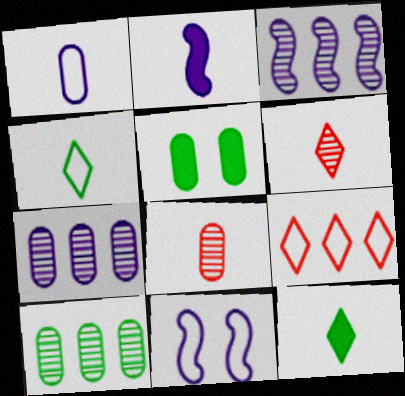[[2, 3, 11], 
[2, 4, 8]]